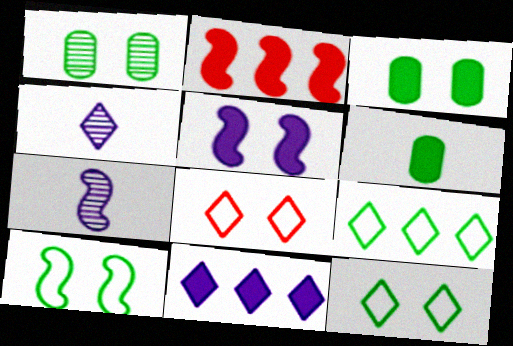[[1, 5, 8], 
[2, 7, 10]]